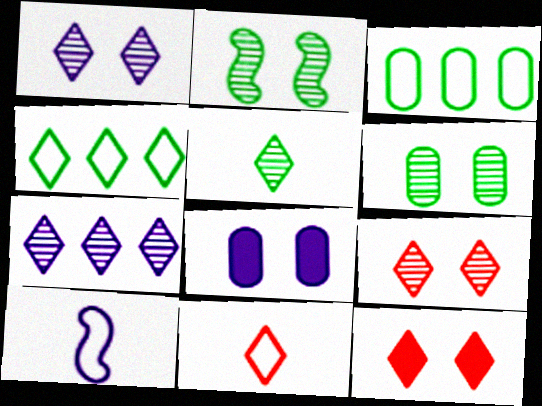[[5, 7, 9], 
[7, 8, 10]]